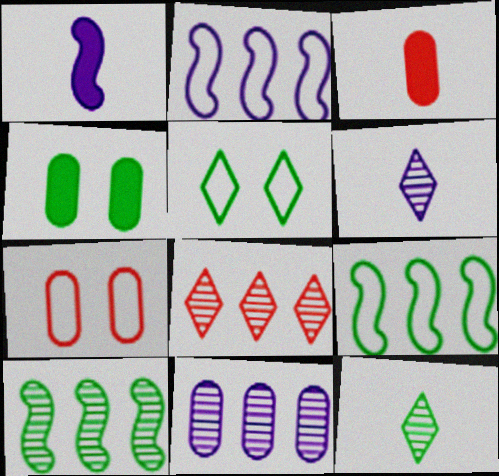[[4, 9, 12], 
[8, 10, 11]]